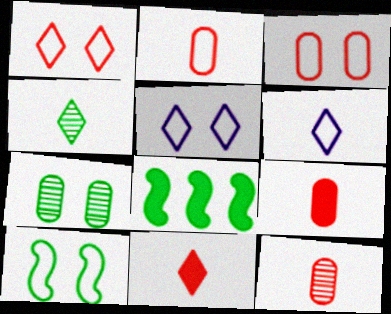[[2, 9, 12], 
[3, 5, 10], 
[4, 6, 11], 
[5, 8, 12]]